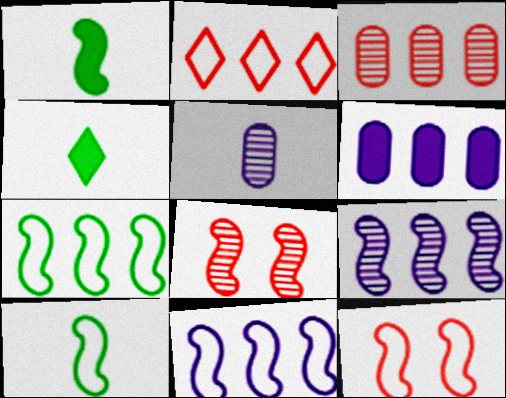[[1, 8, 11], 
[1, 9, 12], 
[10, 11, 12]]